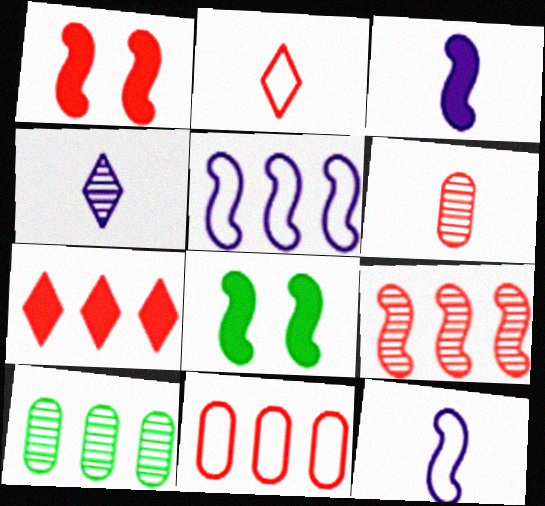[[4, 8, 11], 
[5, 7, 10], 
[7, 9, 11], 
[8, 9, 12]]